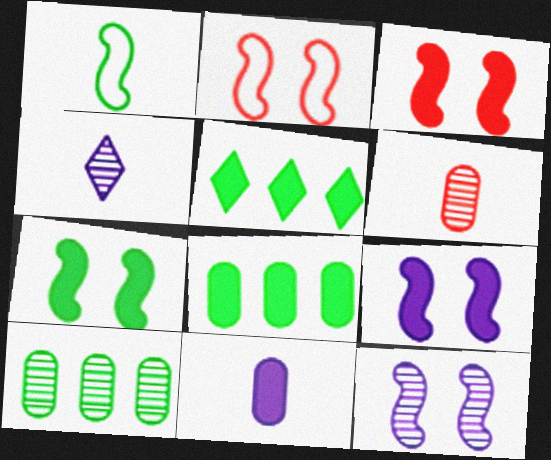[[2, 4, 8], 
[2, 7, 12], 
[3, 5, 11], 
[3, 7, 9]]